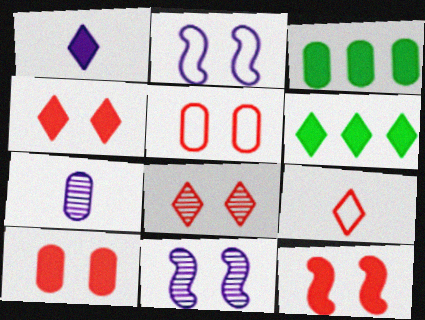[[1, 3, 12], 
[1, 4, 6], 
[3, 5, 7], 
[3, 9, 11], 
[4, 10, 12], 
[5, 8, 12]]